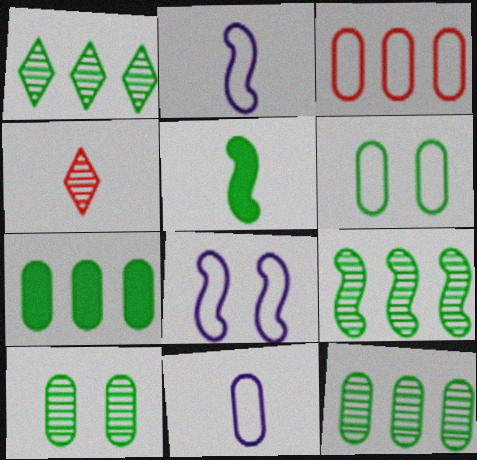[[1, 5, 6], 
[1, 9, 12], 
[3, 6, 11], 
[4, 5, 11], 
[4, 7, 8]]